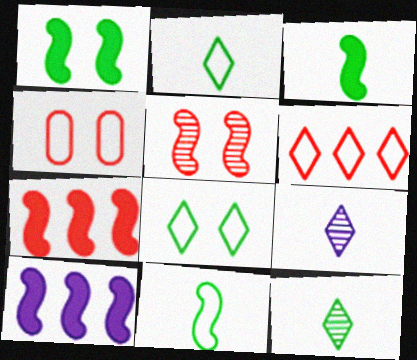[[4, 10, 12], 
[5, 10, 11]]